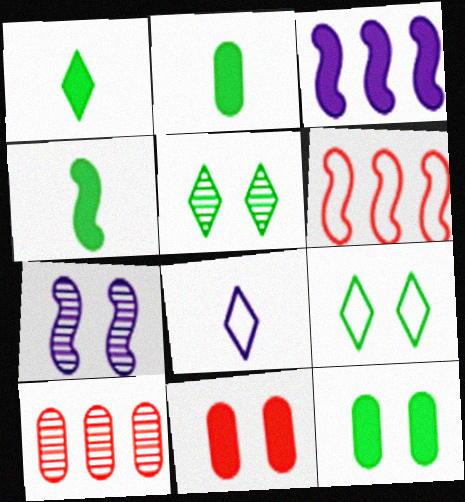[[1, 2, 4], 
[1, 3, 11], 
[4, 6, 7], 
[7, 9, 11]]